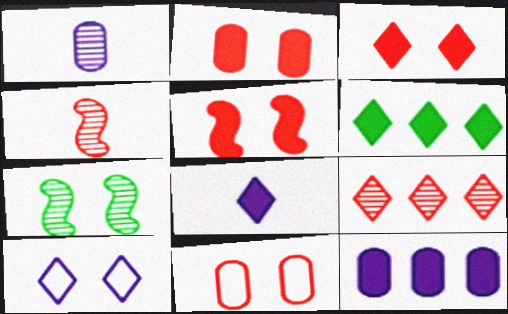[[1, 7, 9], 
[2, 3, 5], 
[2, 7, 10], 
[3, 6, 8]]